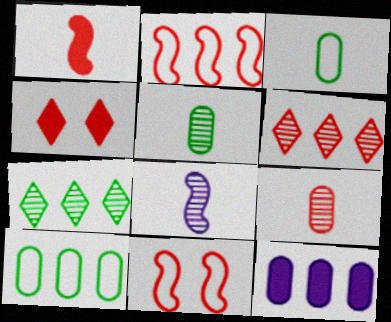[[2, 4, 9], 
[2, 7, 12], 
[4, 8, 10]]